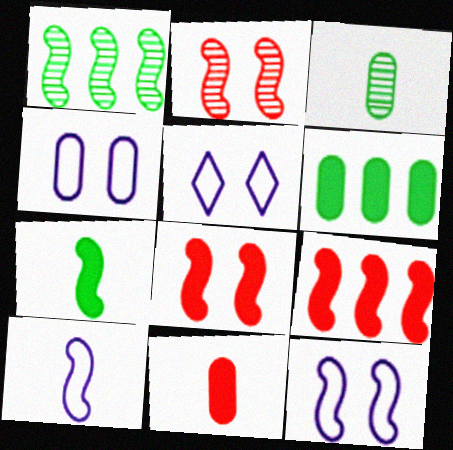[[1, 5, 11], 
[1, 8, 10], 
[3, 5, 9], 
[4, 5, 12]]